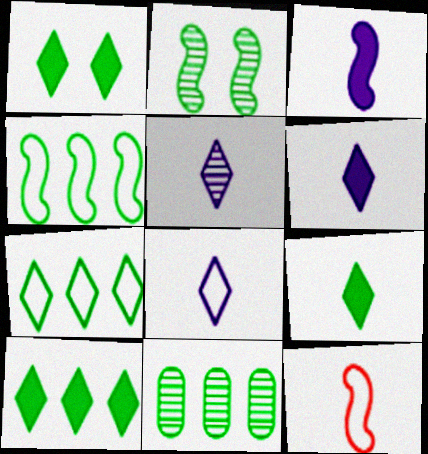[[1, 9, 10], 
[4, 10, 11], 
[5, 6, 8]]